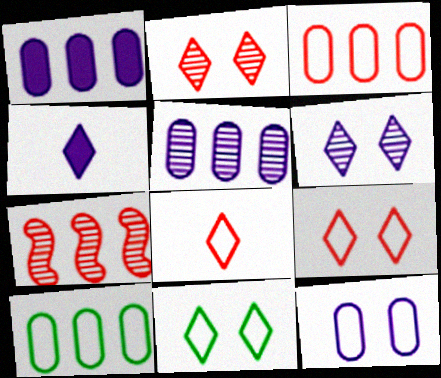[]